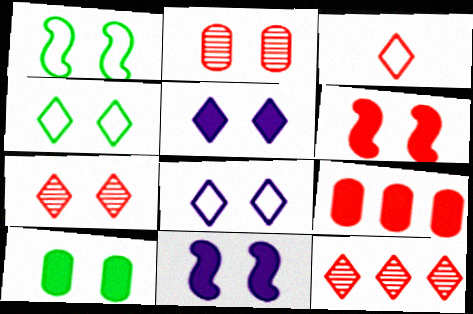[[1, 2, 5], 
[2, 4, 11], 
[4, 5, 7], 
[5, 6, 10]]